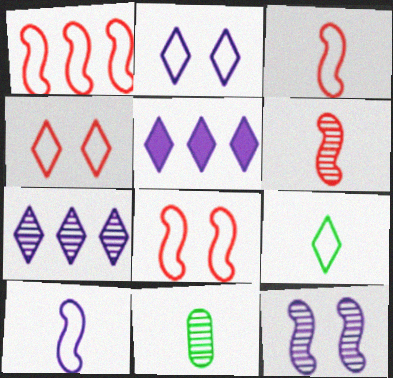[[1, 3, 8], 
[5, 8, 11]]